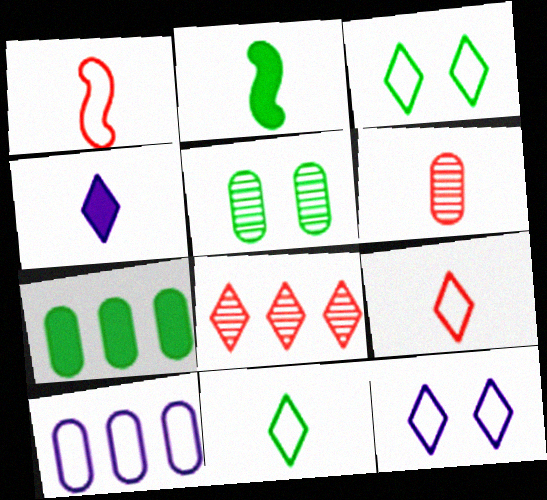[[1, 3, 10], 
[3, 4, 8]]